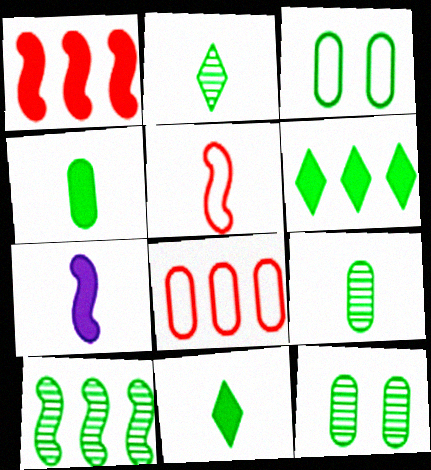[[2, 10, 12], 
[3, 10, 11]]